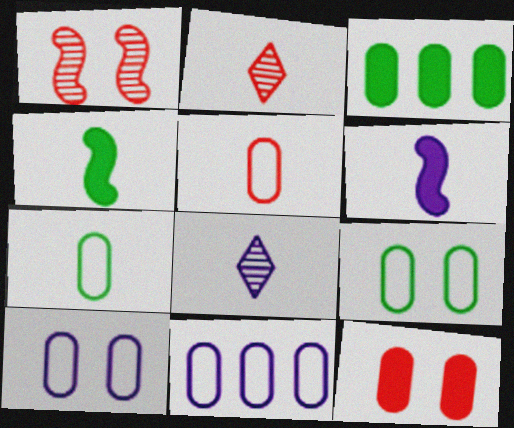[[2, 6, 7], 
[4, 5, 8], 
[5, 9, 11]]